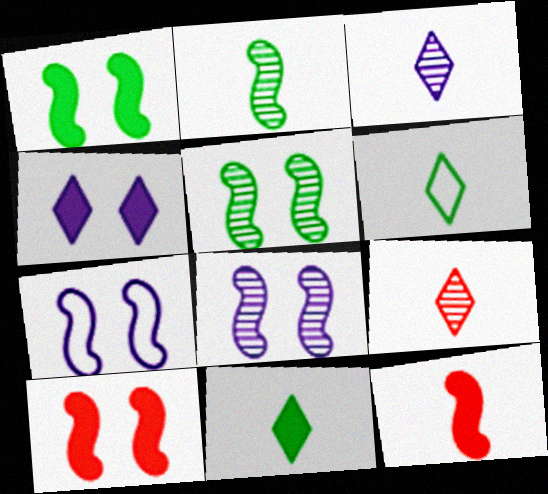[[5, 7, 10]]